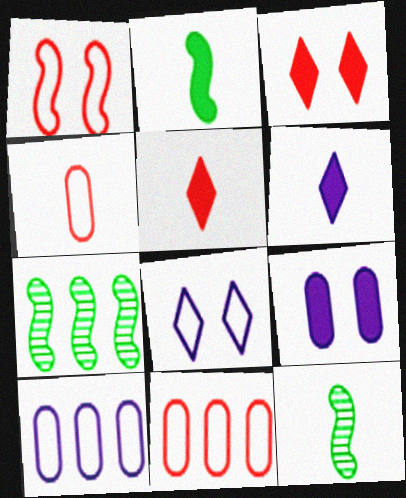[[3, 10, 12], 
[4, 6, 12]]